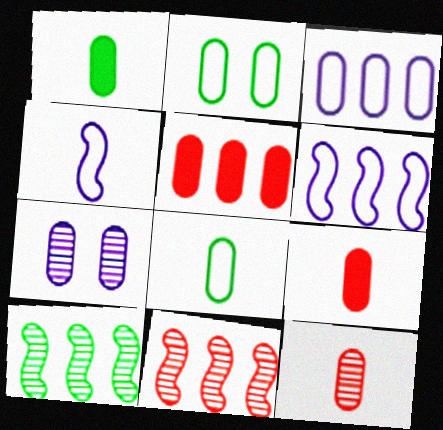[[5, 7, 8]]